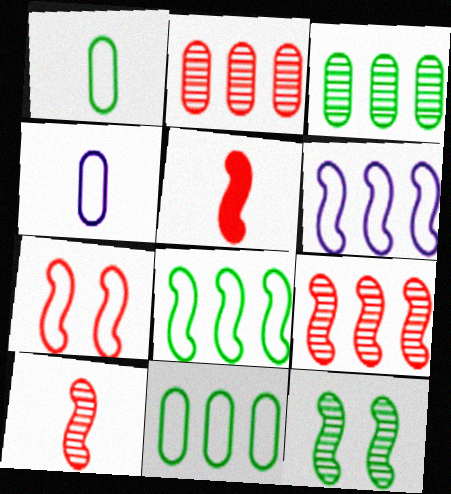[[5, 6, 12], 
[5, 7, 9]]